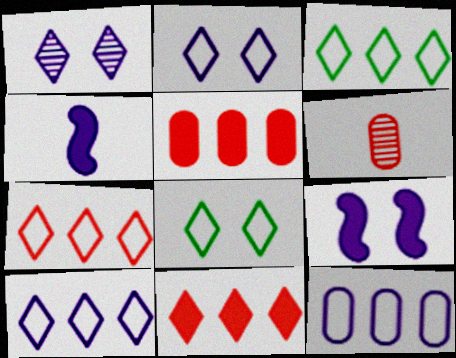[[1, 4, 12], 
[3, 6, 9], 
[3, 7, 10]]